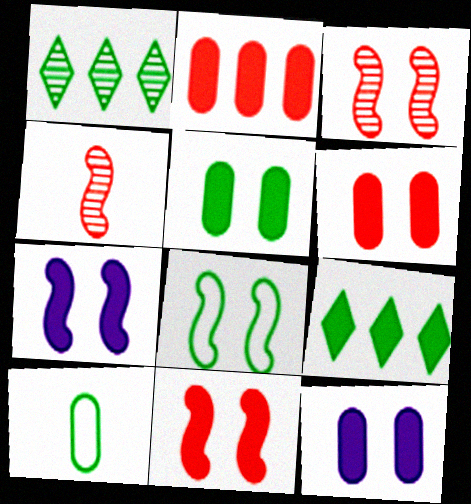[[3, 7, 8], 
[5, 6, 12]]